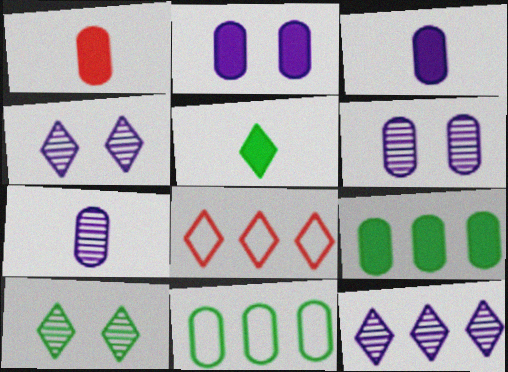[[1, 2, 9], 
[1, 6, 11], 
[4, 5, 8]]